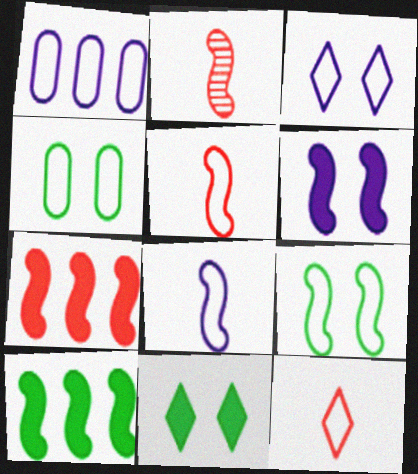[[1, 2, 11], 
[1, 3, 8], 
[1, 9, 12]]